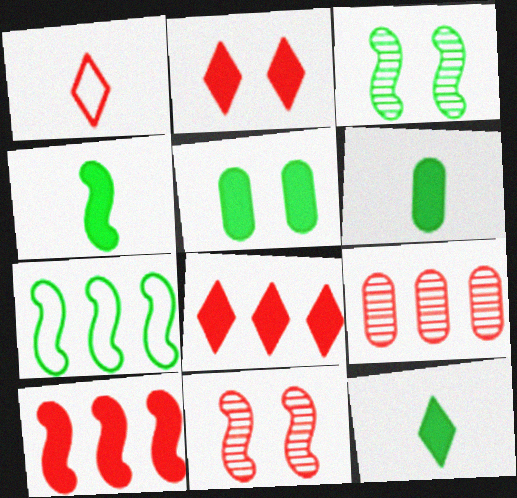[[3, 4, 7], 
[4, 6, 12]]